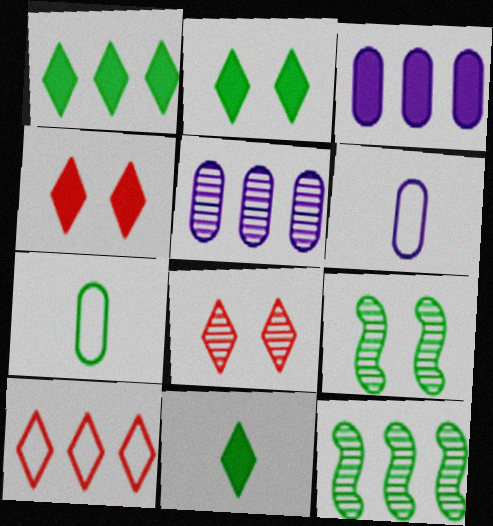[[1, 2, 11], 
[1, 7, 9], 
[2, 7, 12], 
[3, 10, 12], 
[4, 6, 12]]